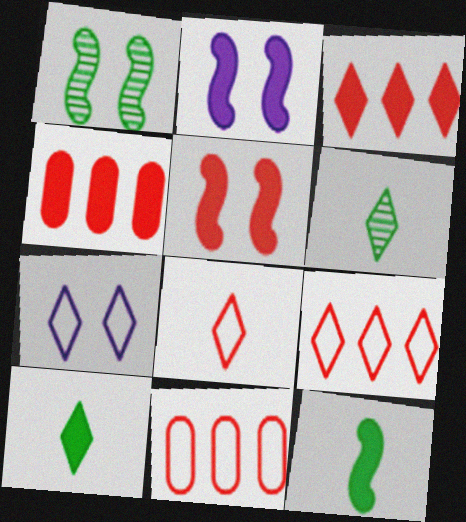[[2, 4, 10], 
[2, 6, 11], 
[3, 6, 7]]